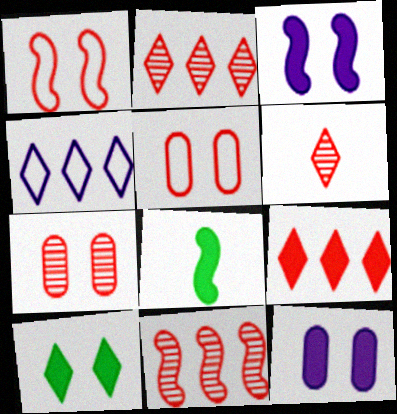[[4, 6, 10], 
[4, 7, 8], 
[6, 7, 11], 
[8, 9, 12]]